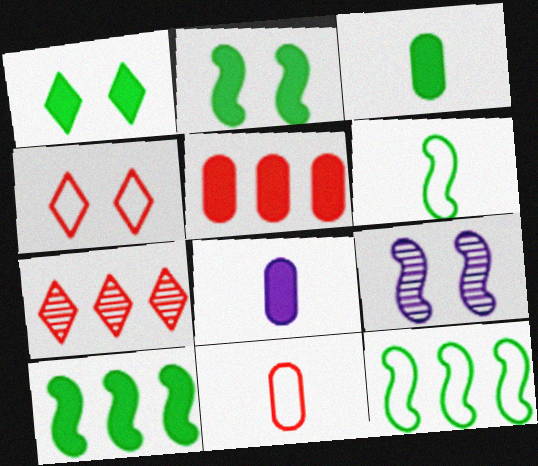[[1, 3, 10]]